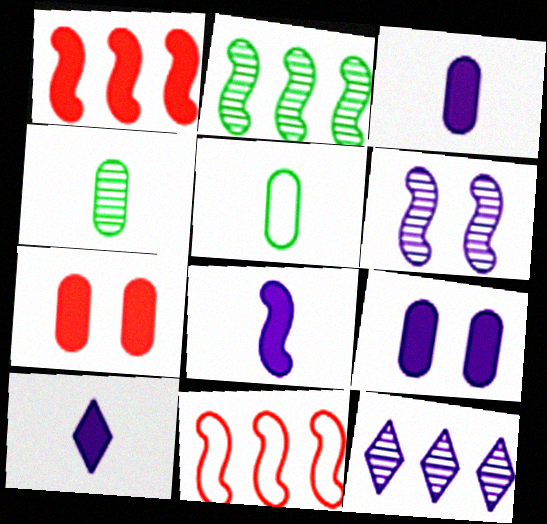[[3, 8, 10]]